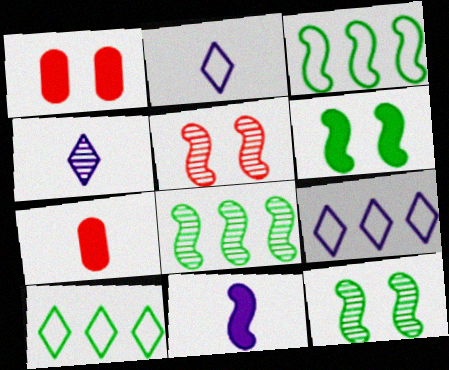[[1, 2, 8], 
[1, 3, 4], 
[3, 5, 11], 
[7, 9, 12]]